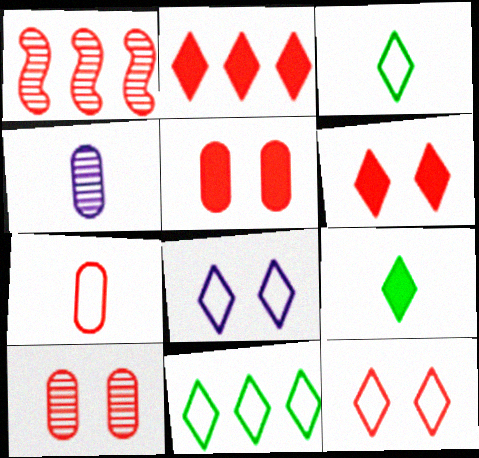[[1, 6, 7]]